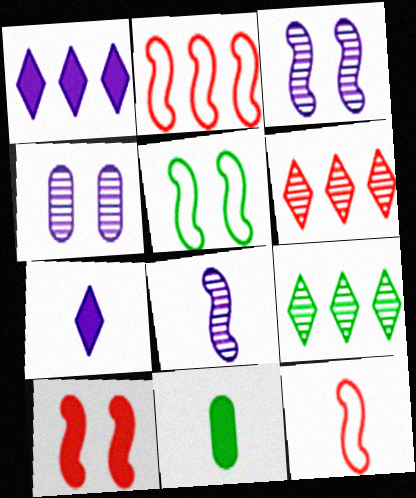[[1, 10, 11], 
[3, 5, 10], 
[5, 9, 11]]